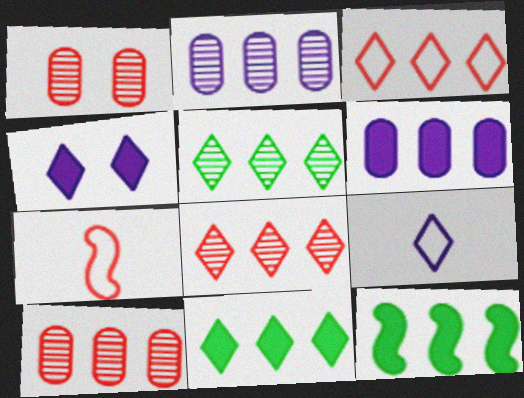[[1, 9, 12], 
[2, 3, 12]]